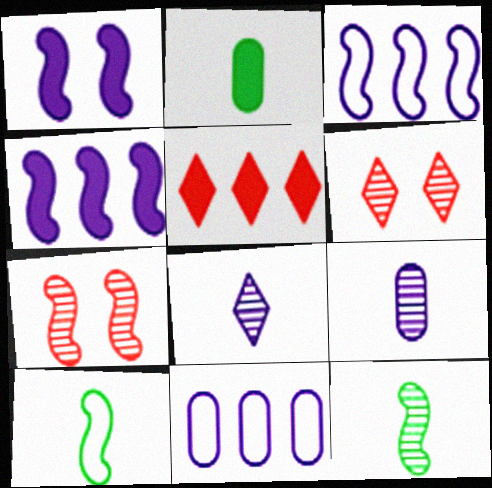[[1, 2, 5], 
[1, 8, 11], 
[2, 3, 6], 
[4, 7, 10]]